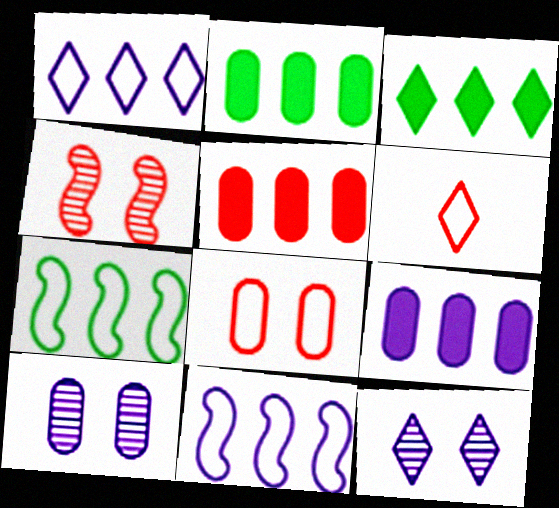[[2, 5, 9], 
[3, 6, 12], 
[4, 5, 6]]